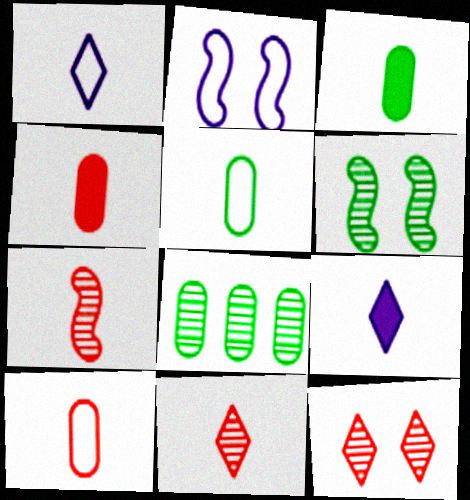[[1, 3, 7], 
[5, 7, 9]]